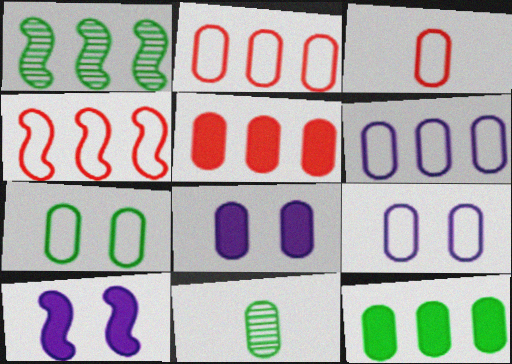[[2, 8, 11], 
[3, 6, 7], 
[5, 9, 11], 
[7, 11, 12]]